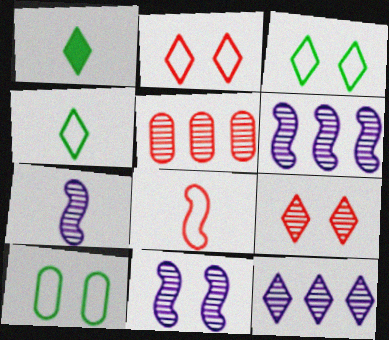[[1, 2, 12], 
[6, 7, 11]]